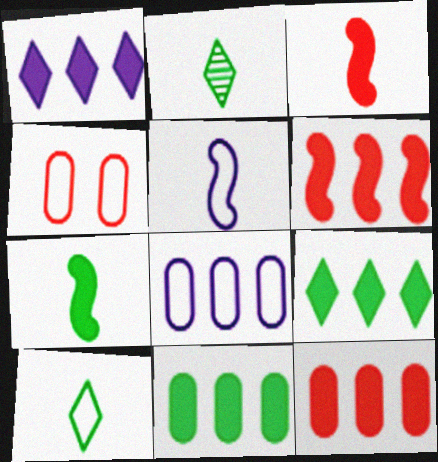[[1, 6, 11]]